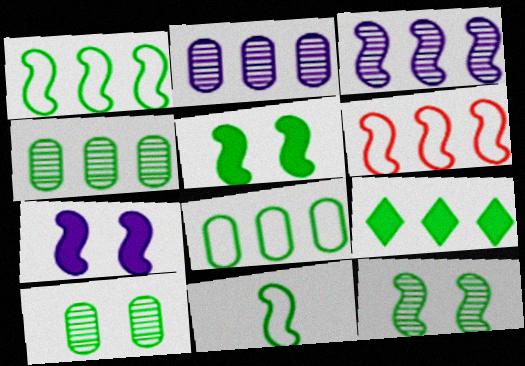[[1, 4, 9], 
[2, 6, 9], 
[9, 10, 11]]